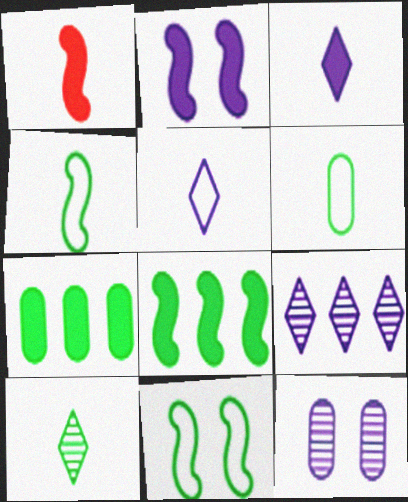[[1, 2, 8], 
[7, 10, 11]]